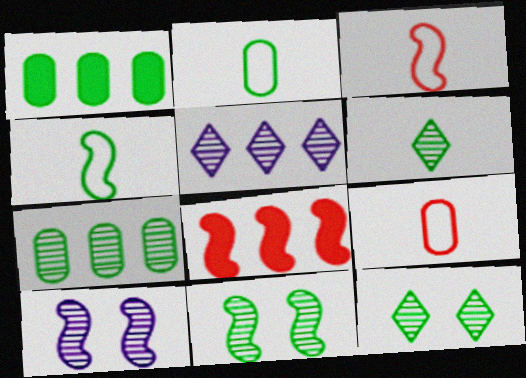[[1, 4, 12], 
[4, 8, 10], 
[6, 7, 11]]